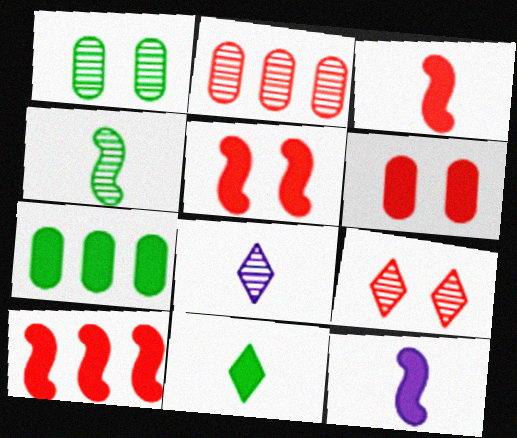[[3, 5, 10]]